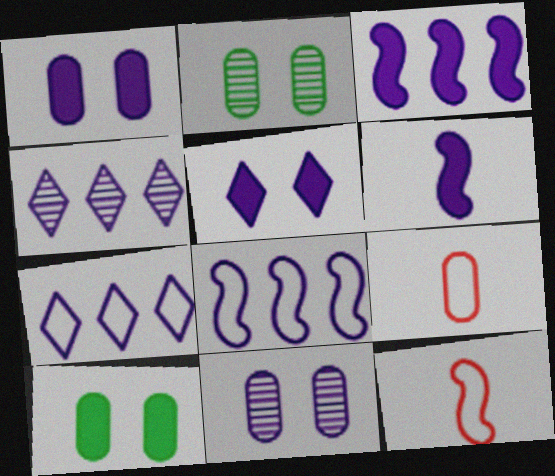[[4, 10, 12], 
[6, 7, 11]]